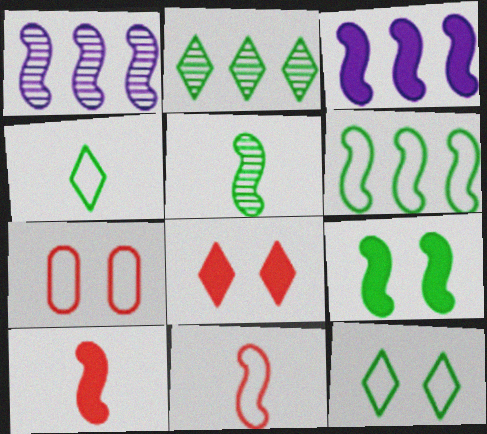[[1, 9, 11], 
[3, 9, 10], 
[5, 6, 9]]